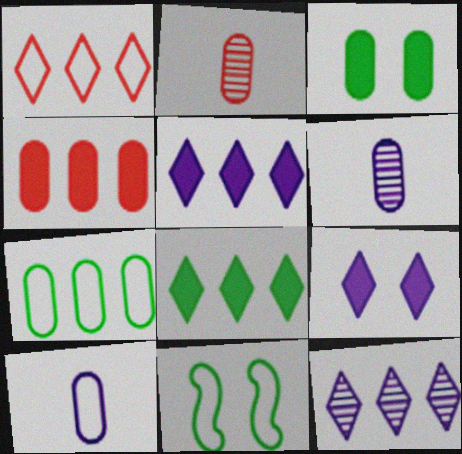[[1, 8, 12], 
[1, 10, 11], 
[2, 5, 11]]